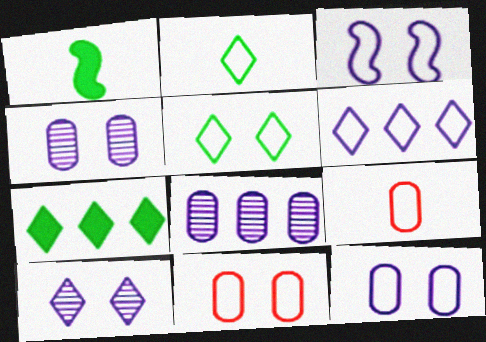[[3, 5, 11]]